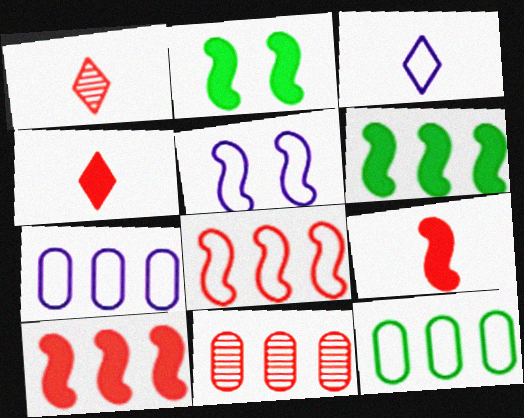[[1, 2, 7], 
[2, 3, 11], 
[3, 5, 7]]